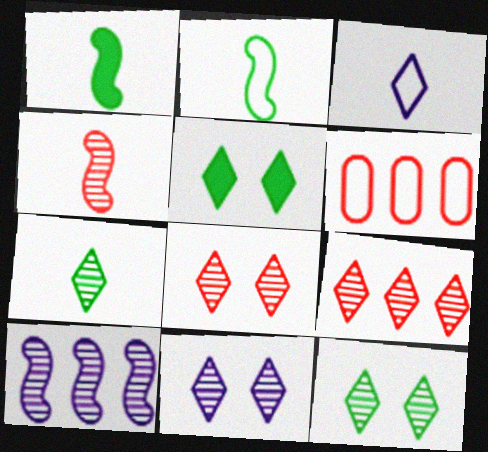[[1, 6, 11], 
[3, 5, 9], 
[7, 9, 11], 
[8, 11, 12]]